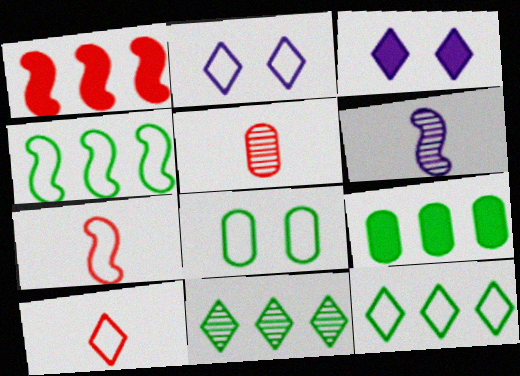[[2, 10, 12], 
[3, 4, 5], 
[3, 10, 11], 
[4, 9, 11]]